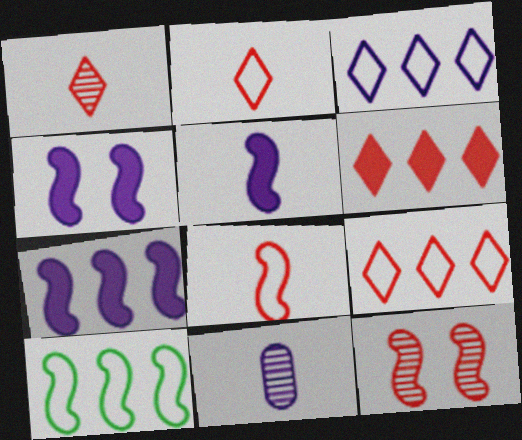[[3, 4, 11], 
[4, 5, 7], 
[5, 10, 12]]